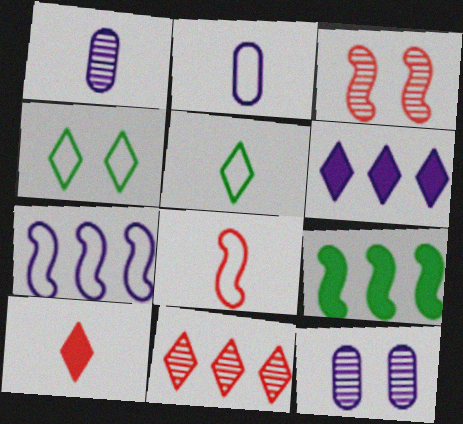[[2, 5, 8]]